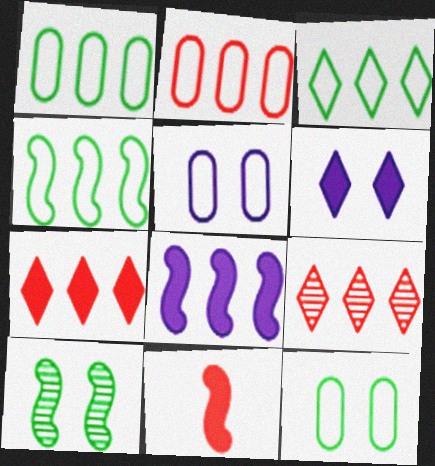[[1, 3, 4], 
[1, 8, 9]]